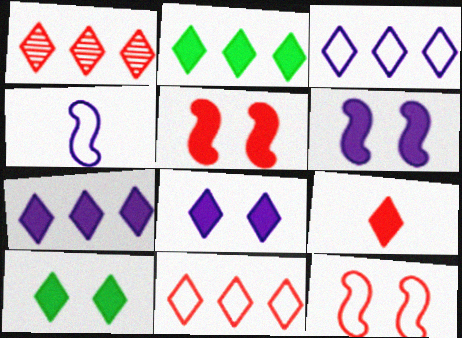[[1, 2, 3], 
[2, 8, 9], 
[7, 9, 10]]